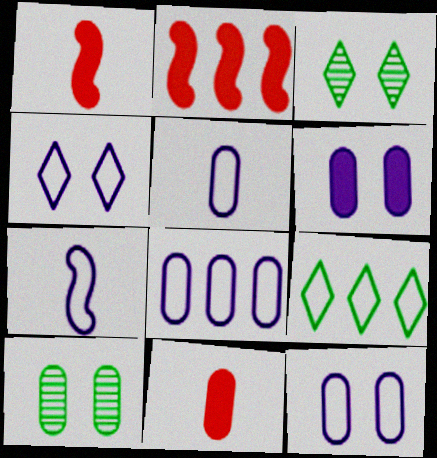[[1, 3, 8], 
[2, 3, 5], 
[4, 7, 8], 
[5, 8, 12], 
[8, 10, 11]]